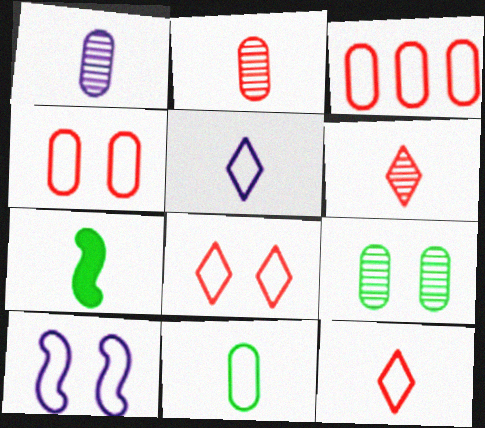[[1, 7, 12], 
[2, 5, 7]]